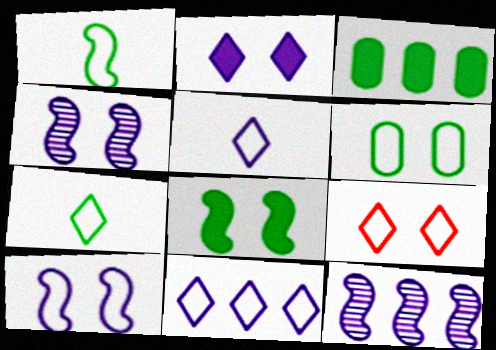[[6, 9, 10], 
[7, 9, 11]]